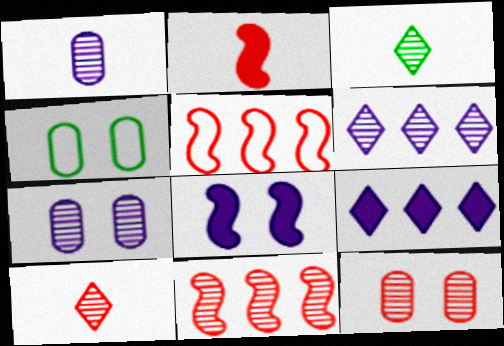[[2, 4, 6], 
[3, 7, 11], 
[10, 11, 12]]